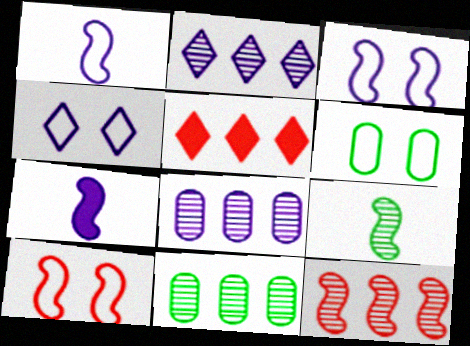[[2, 11, 12], 
[4, 6, 10], 
[4, 7, 8]]